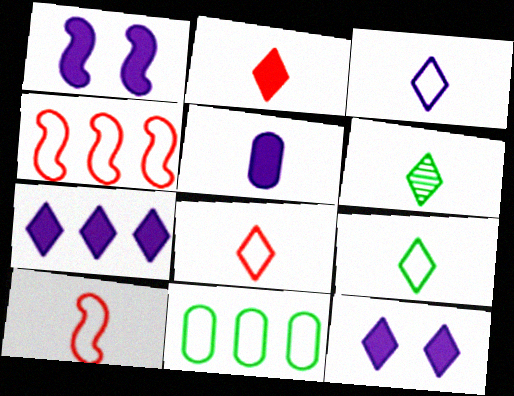[[1, 5, 7], 
[2, 3, 6], 
[3, 8, 9], 
[5, 6, 10]]